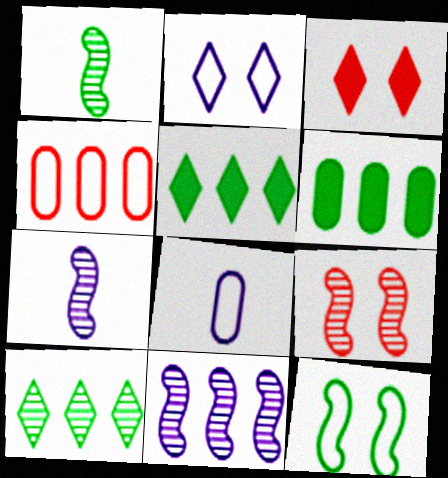[[1, 9, 11], 
[4, 5, 11], 
[5, 8, 9]]